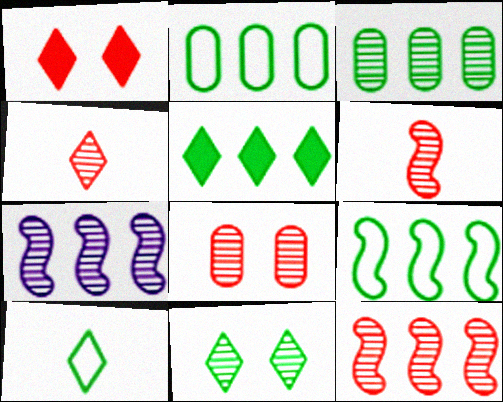[[3, 5, 9], 
[4, 8, 12], 
[5, 10, 11]]